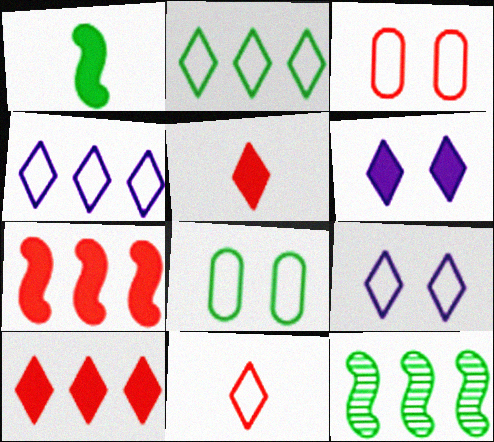[[2, 9, 11]]